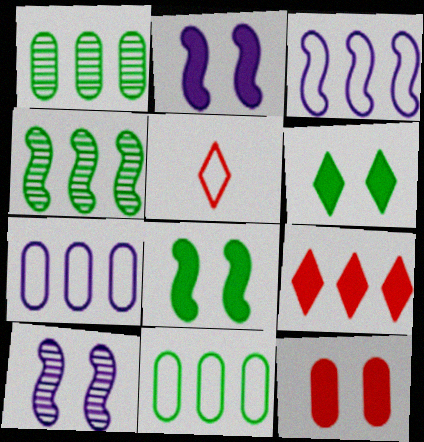[[1, 2, 5], 
[1, 3, 9], 
[2, 6, 12], 
[4, 7, 9]]